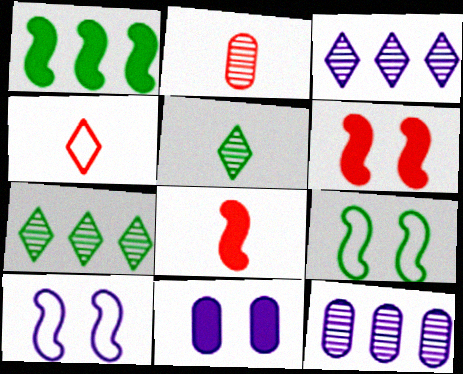[[2, 4, 8]]